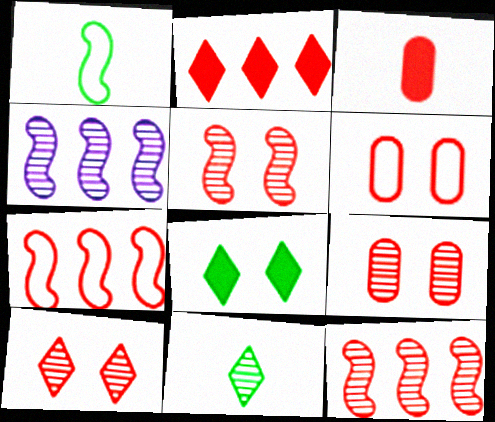[[3, 7, 10], 
[4, 9, 11], 
[5, 9, 10]]